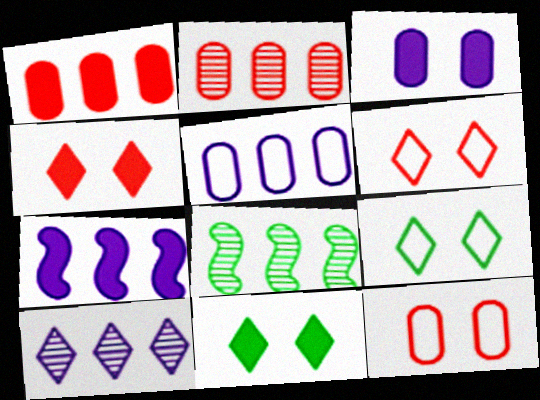[[2, 8, 10], 
[5, 7, 10]]